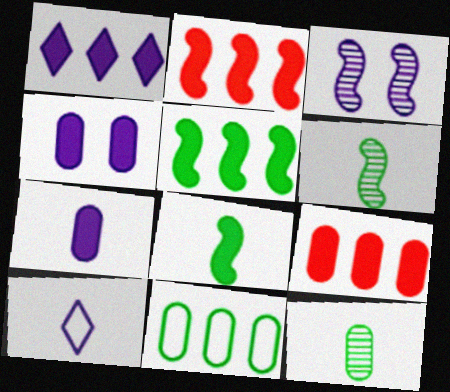[[1, 5, 9]]